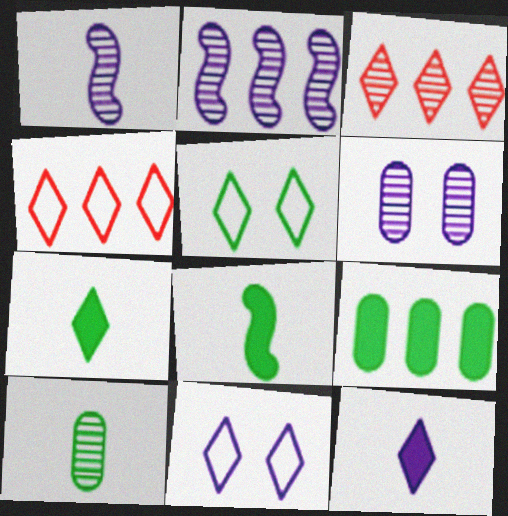[[2, 4, 9], 
[3, 5, 12], 
[3, 7, 11], 
[4, 6, 8]]